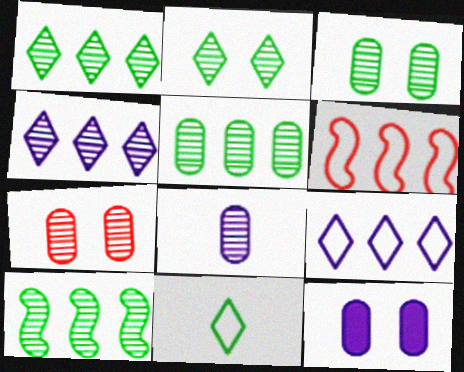[[1, 5, 10], 
[5, 7, 8]]